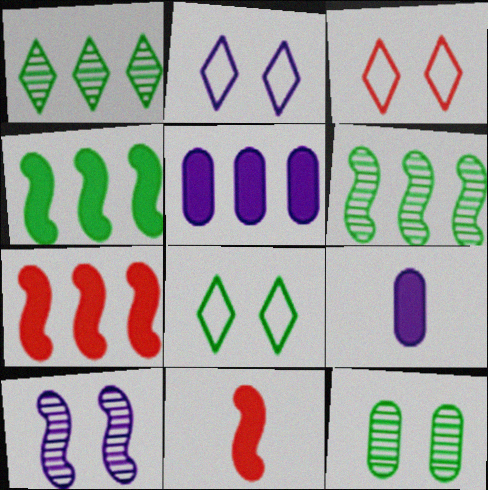[[2, 3, 8], 
[3, 6, 9]]